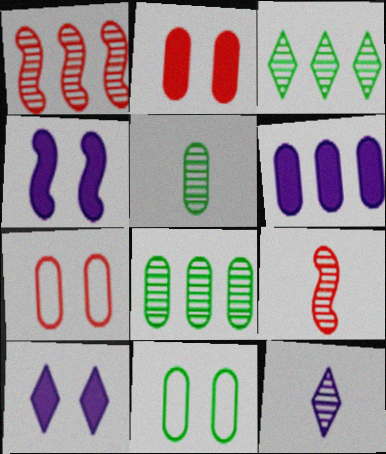[[5, 6, 7], 
[5, 9, 12]]